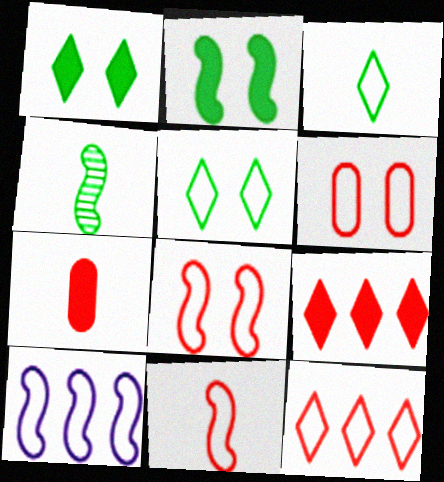[[3, 6, 10], 
[6, 11, 12]]